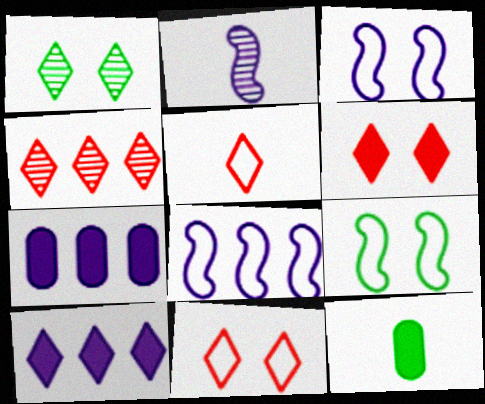[[1, 5, 10], 
[2, 5, 12], 
[3, 4, 12], 
[4, 5, 6]]